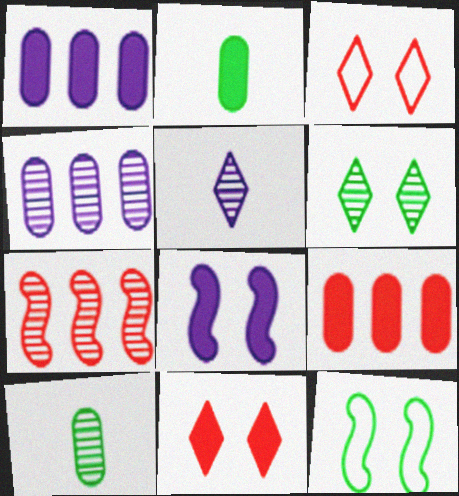[[5, 9, 12]]